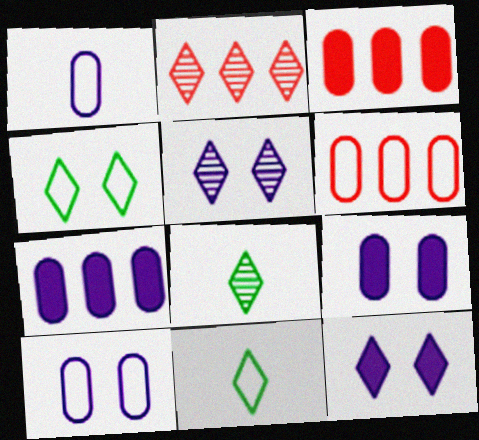[[2, 5, 8], 
[2, 11, 12]]